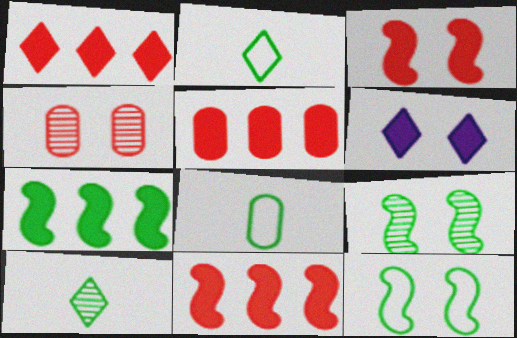[[1, 5, 11], 
[4, 6, 12]]